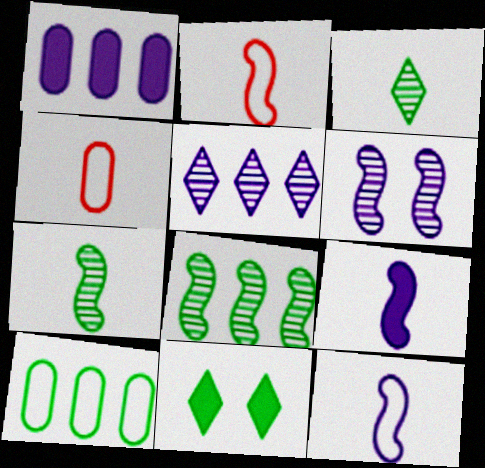[[2, 7, 9], 
[3, 4, 9], 
[7, 10, 11]]